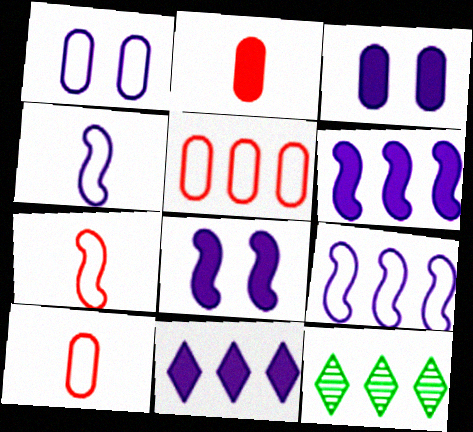[[3, 7, 12], 
[5, 6, 12], 
[8, 10, 12]]